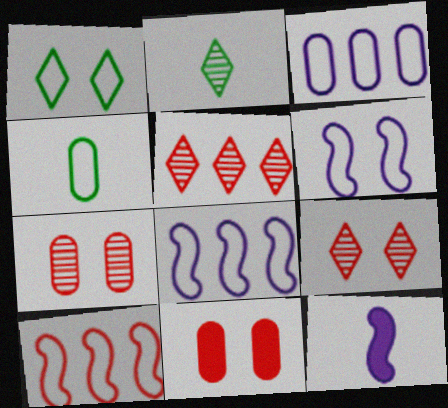[[2, 8, 11]]